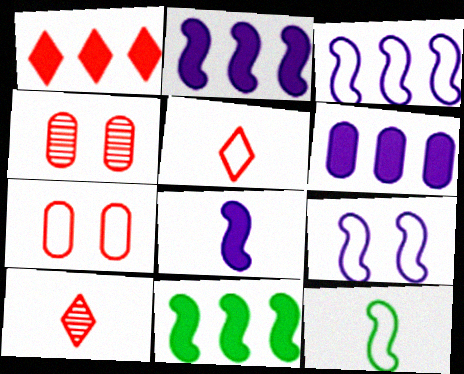[[1, 6, 11]]